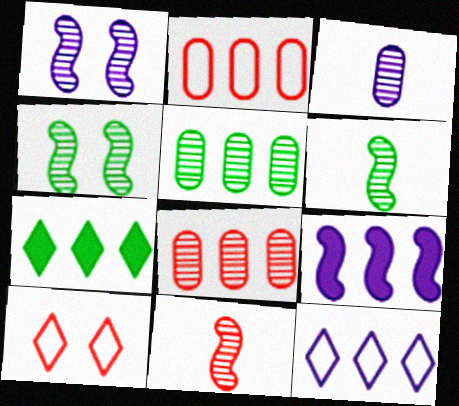[]